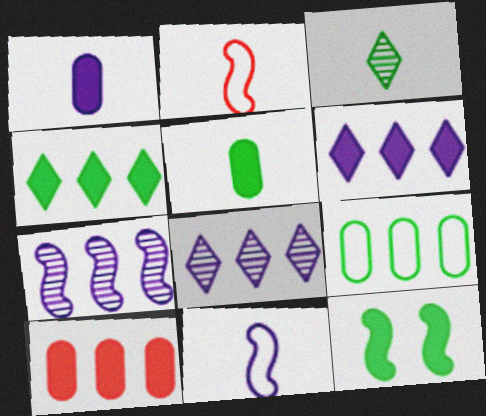[[1, 2, 3], 
[2, 7, 12], 
[3, 9, 12], 
[4, 5, 12]]